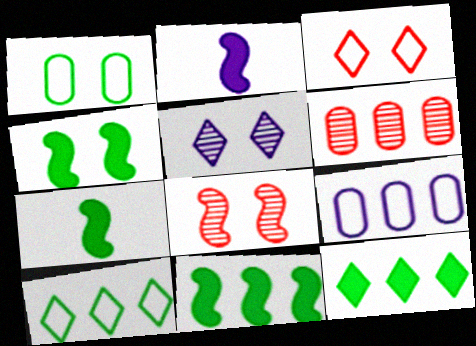[[2, 5, 9], 
[4, 7, 11]]